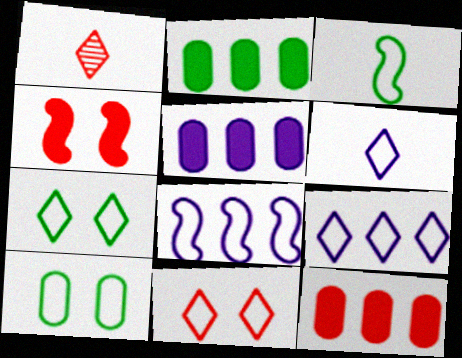[[2, 5, 12]]